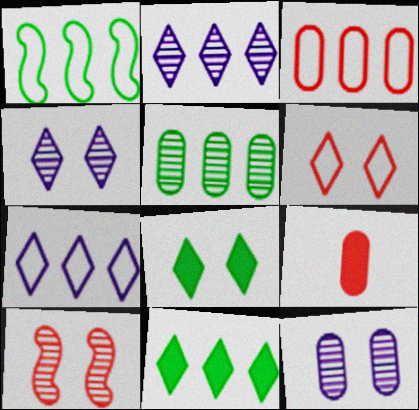[[1, 3, 7], 
[1, 4, 9], 
[1, 5, 11], 
[4, 6, 8]]